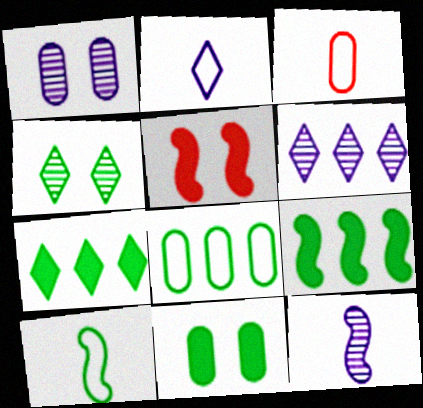[[1, 6, 12], 
[2, 3, 10]]